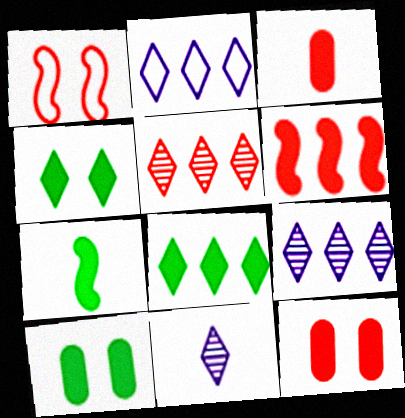[[1, 3, 5], 
[2, 5, 8], 
[7, 8, 10]]